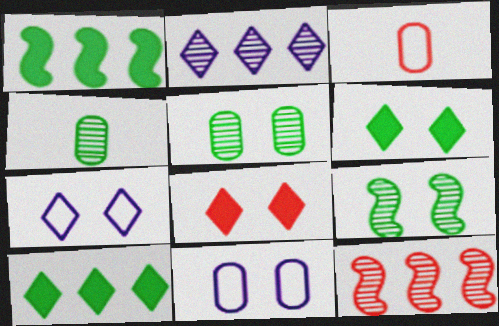[[3, 8, 12], 
[8, 9, 11]]